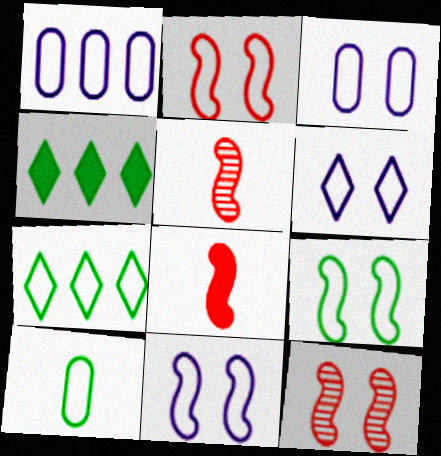[[2, 9, 11], 
[3, 4, 5], 
[3, 6, 11], 
[7, 9, 10]]